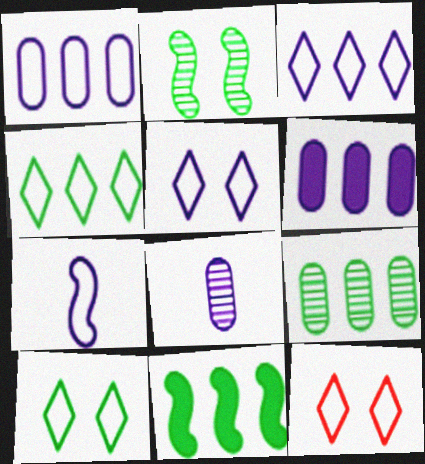[[1, 5, 7], 
[4, 9, 11], 
[5, 10, 12], 
[8, 11, 12]]